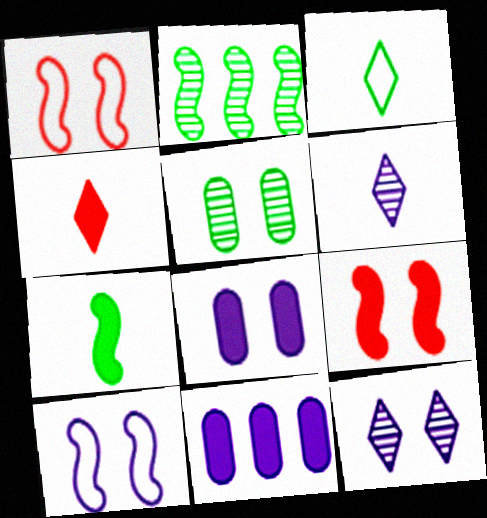[[3, 4, 6], 
[6, 10, 11], 
[8, 10, 12]]